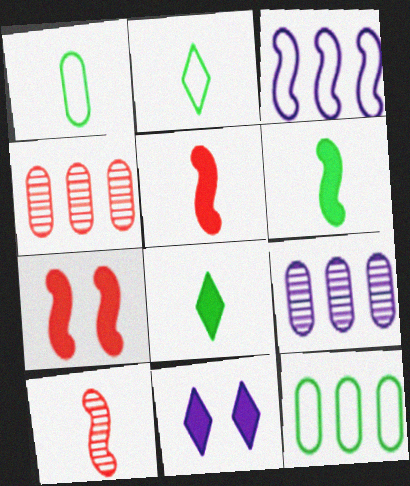[[2, 7, 9], 
[10, 11, 12]]